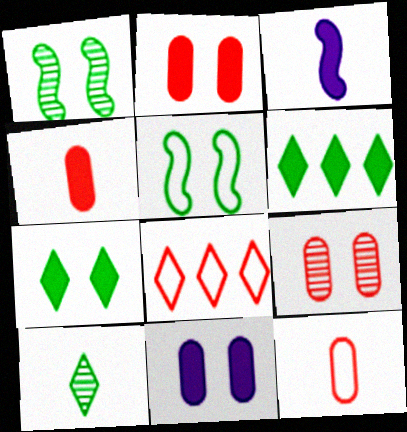[[2, 3, 6], 
[3, 10, 12]]